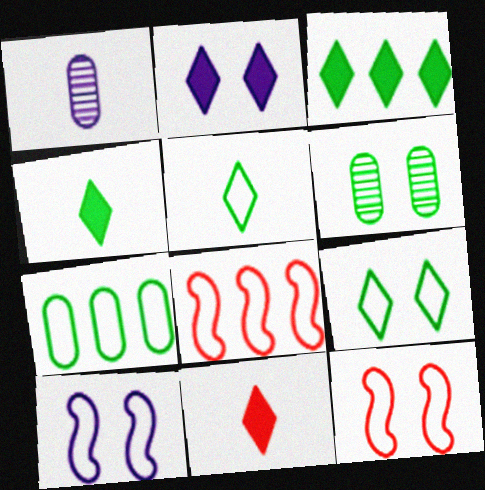[[1, 3, 12], 
[2, 3, 11], 
[2, 6, 12]]